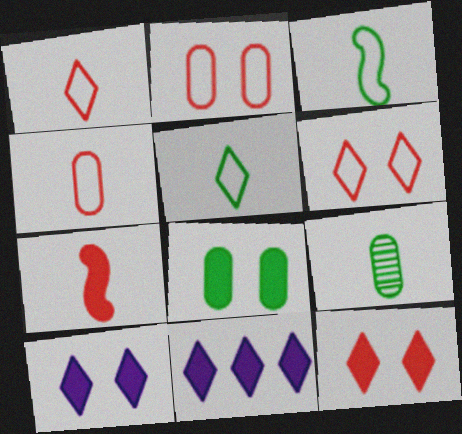[[7, 8, 11]]